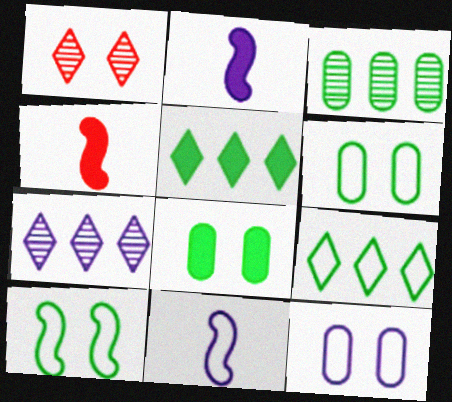[[2, 7, 12], 
[4, 6, 7]]